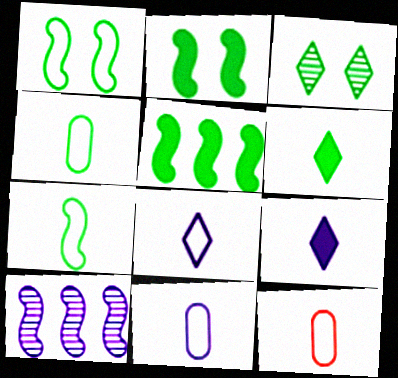[[3, 4, 5], 
[4, 11, 12], 
[7, 8, 12]]